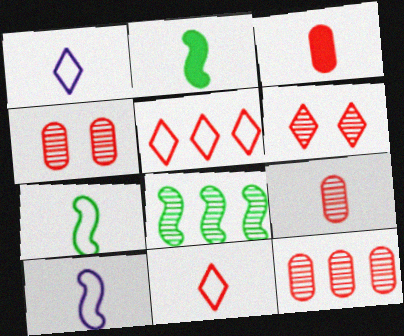[[1, 2, 9], 
[4, 9, 12]]